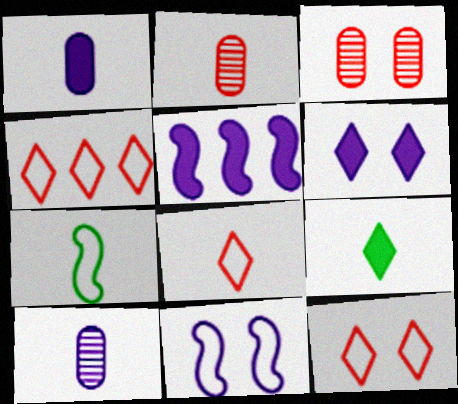[[1, 5, 6], 
[4, 8, 12]]